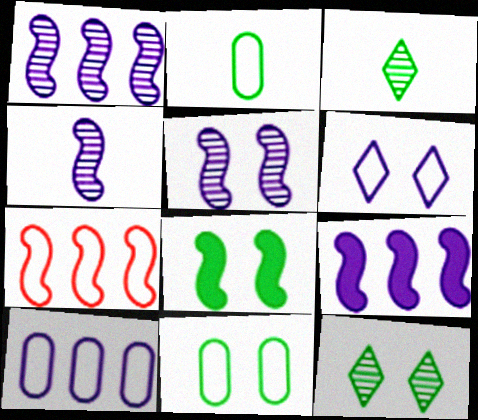[[1, 4, 5], 
[2, 6, 7], 
[4, 7, 8], 
[8, 11, 12]]